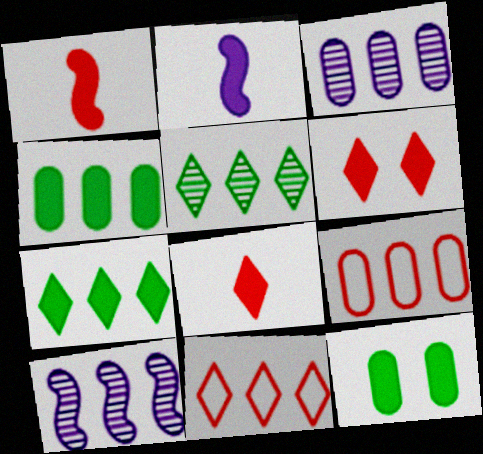[[2, 4, 6], 
[3, 4, 9], 
[4, 10, 11], 
[7, 9, 10]]